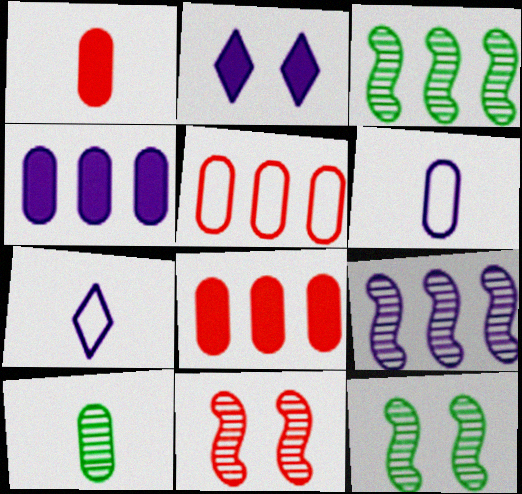[[1, 6, 10], 
[2, 6, 9], 
[7, 8, 12]]